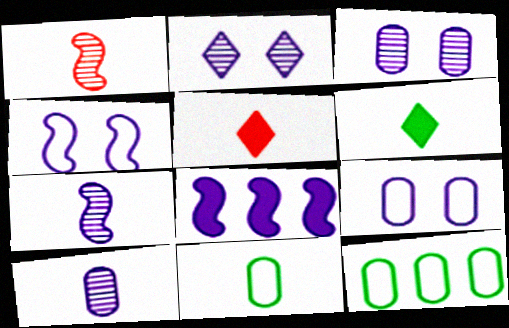[[4, 7, 8], 
[5, 7, 11]]